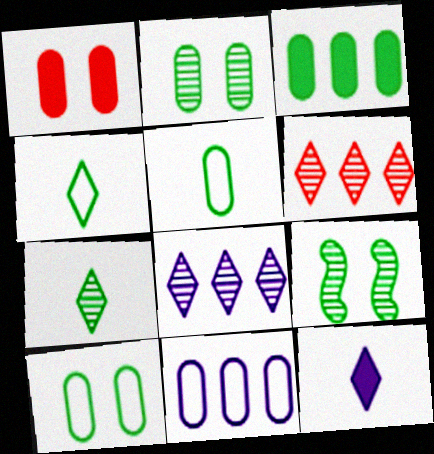[[2, 3, 5], 
[3, 4, 9]]